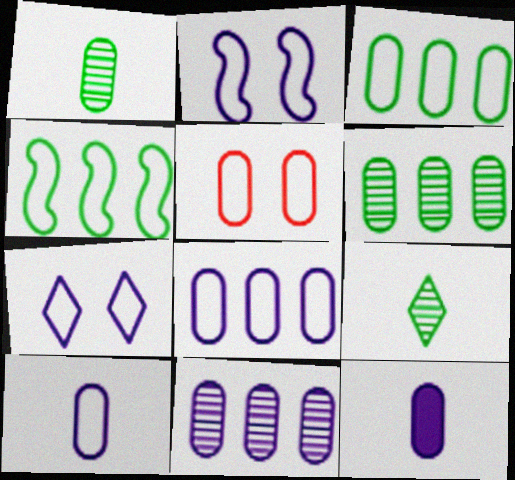[[3, 5, 10], 
[5, 6, 12]]